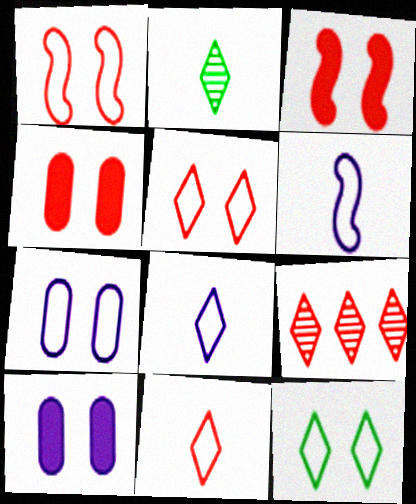[[1, 7, 12]]